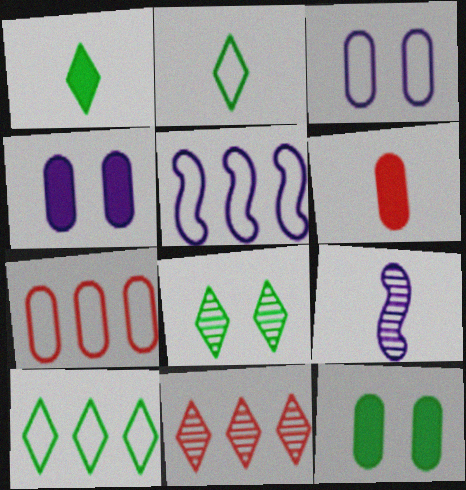[[1, 8, 10], 
[2, 6, 9], 
[5, 6, 8], 
[5, 7, 10]]